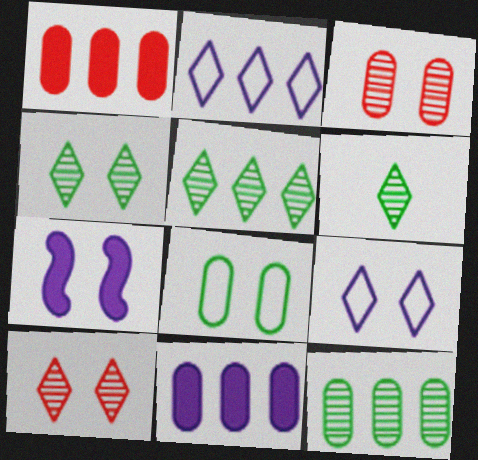[[4, 5, 6], 
[7, 8, 10]]